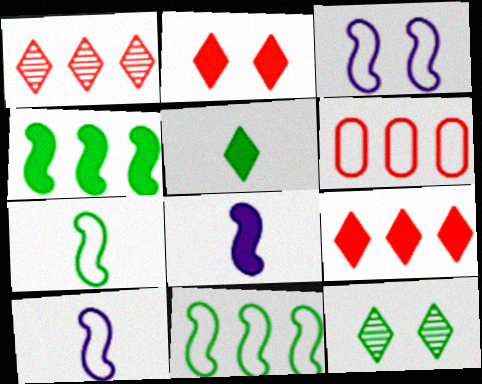[[6, 8, 12]]